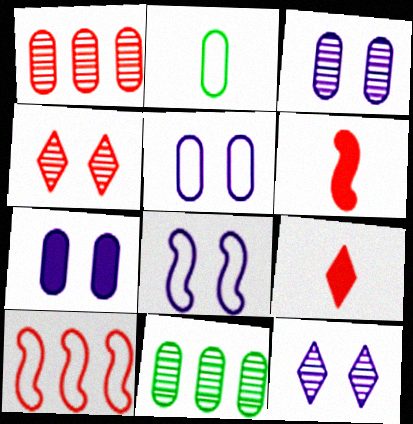[[1, 2, 7], 
[3, 5, 7], 
[7, 8, 12], 
[8, 9, 11]]